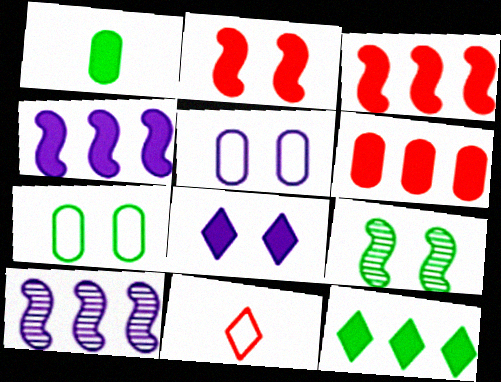[[1, 3, 8], 
[4, 6, 12]]